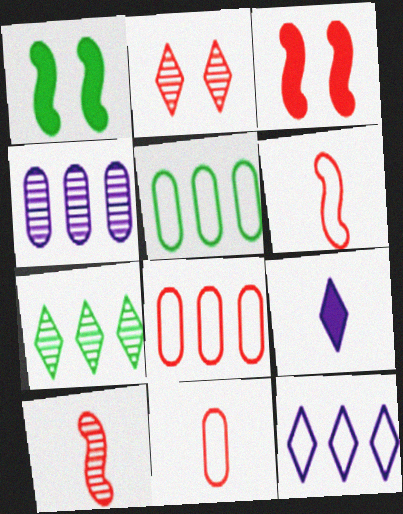[]